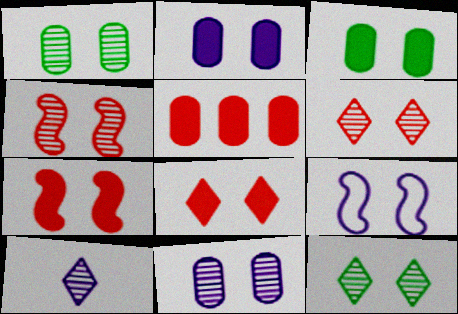[[1, 8, 9], 
[3, 6, 9], 
[4, 11, 12]]